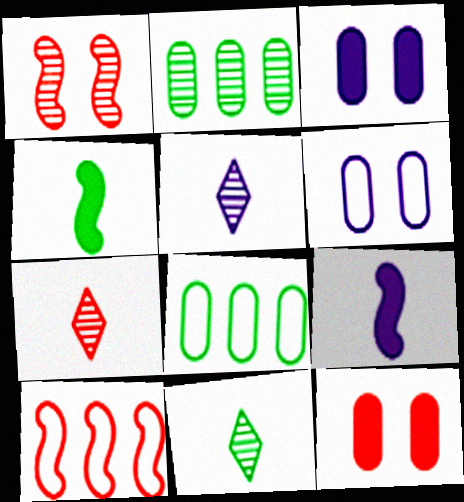[[1, 2, 5], 
[3, 10, 11], 
[5, 7, 11], 
[7, 10, 12]]